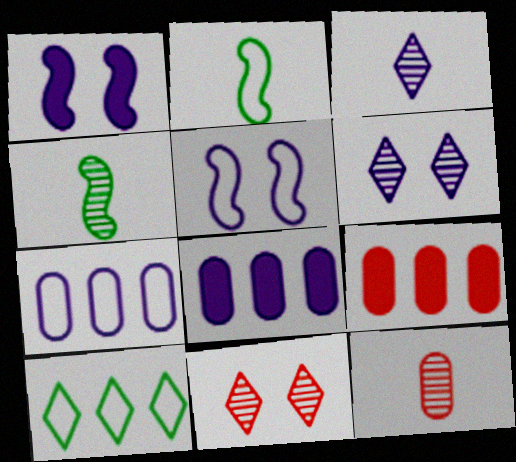[[1, 3, 7], 
[1, 10, 12], 
[2, 6, 9], 
[2, 8, 11], 
[3, 4, 12], 
[3, 5, 8]]